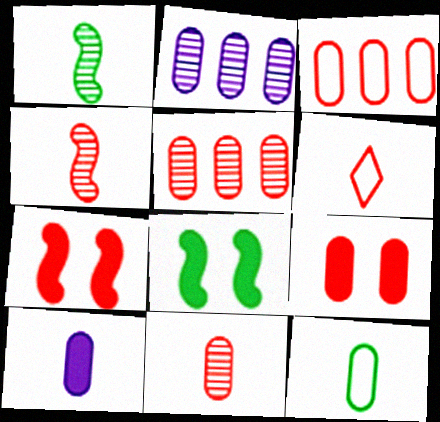[[1, 6, 10], 
[2, 6, 8], 
[2, 9, 12], 
[3, 9, 11], 
[5, 6, 7], 
[10, 11, 12]]